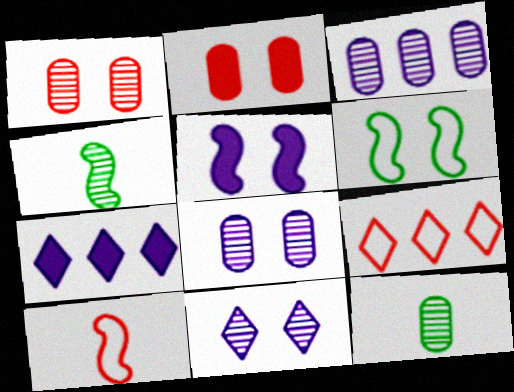[[1, 3, 12], 
[2, 6, 11], 
[5, 9, 12]]